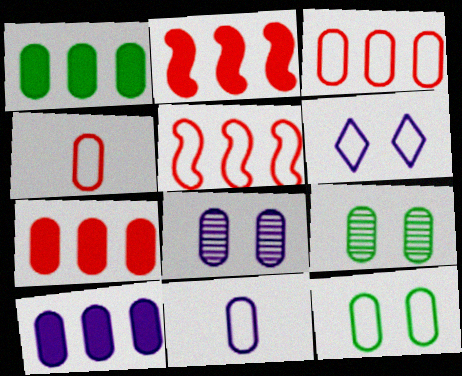[[1, 4, 8], 
[1, 7, 10], 
[3, 11, 12], 
[4, 9, 10], 
[7, 9, 11], 
[8, 10, 11]]